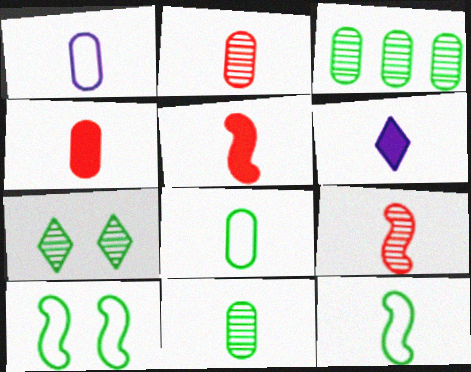[[1, 4, 11], 
[2, 6, 12], 
[6, 8, 9]]